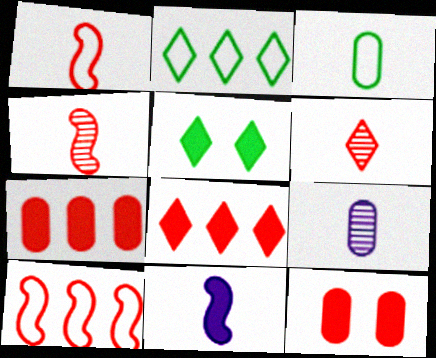[[3, 6, 11], 
[5, 7, 11], 
[5, 9, 10], 
[6, 10, 12]]